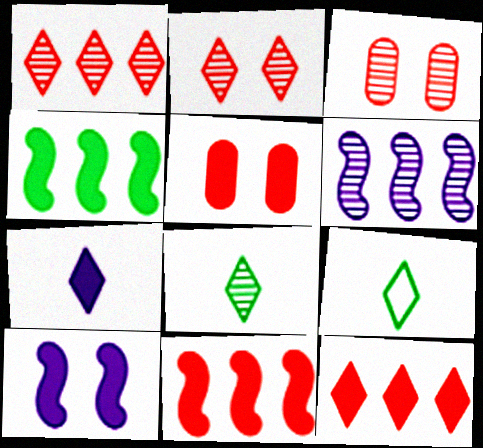[[3, 6, 8], 
[4, 5, 7], 
[5, 6, 9]]